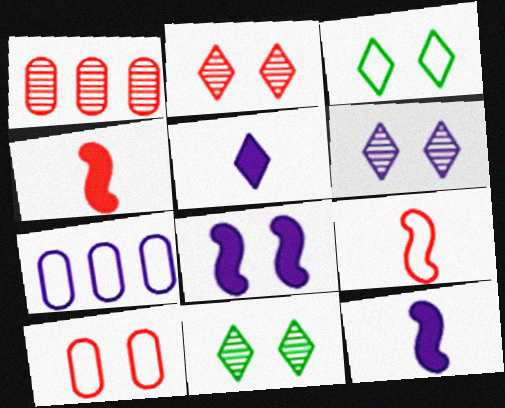[[1, 3, 12], 
[2, 6, 11], 
[3, 7, 9], 
[4, 7, 11], 
[6, 7, 12], 
[8, 10, 11]]